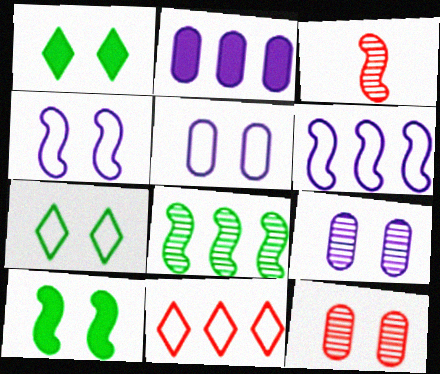[[1, 4, 12], 
[2, 3, 7], 
[2, 8, 11], 
[3, 6, 10]]